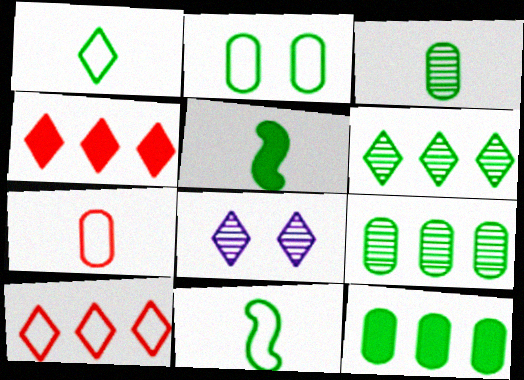[[1, 3, 5], 
[1, 4, 8], 
[2, 3, 12], 
[2, 5, 6]]